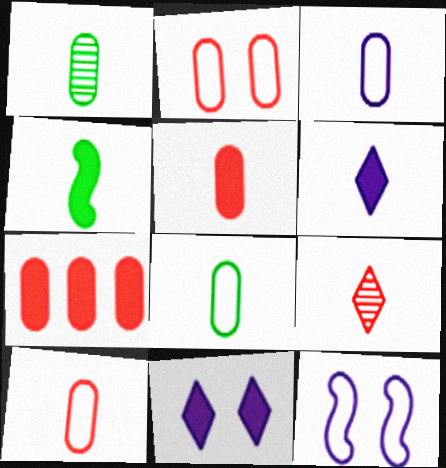[[1, 3, 5], 
[3, 4, 9], 
[3, 8, 10], 
[4, 5, 6], 
[4, 7, 11]]